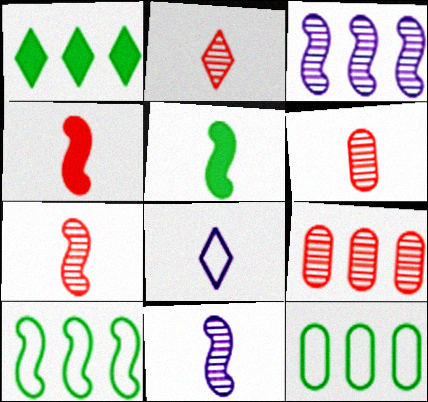[[2, 6, 7], 
[5, 6, 8]]